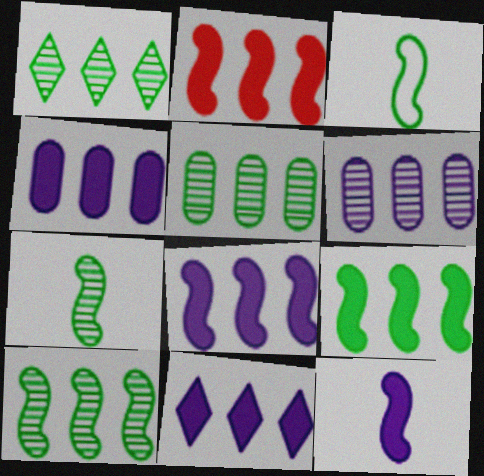[[1, 5, 10], 
[2, 8, 9], 
[4, 8, 11]]